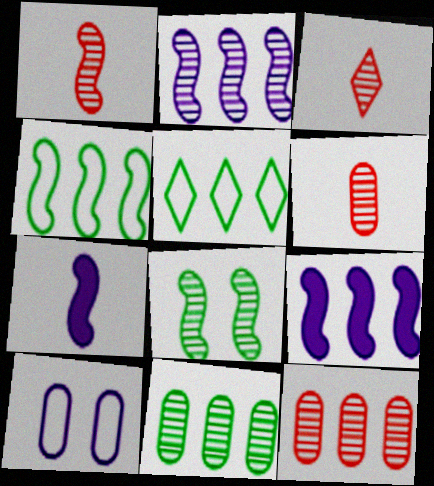[[1, 2, 8], 
[1, 3, 6], 
[5, 9, 12]]